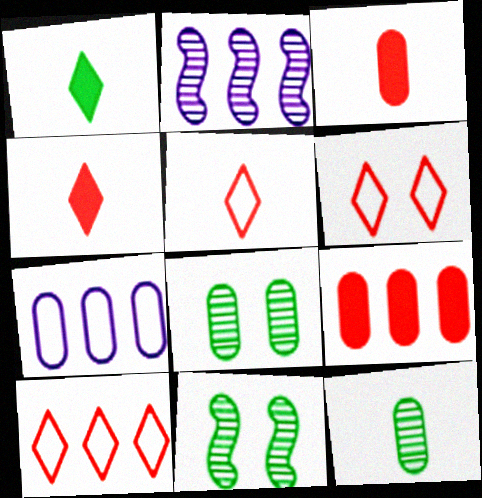[[3, 7, 8], 
[4, 7, 11], 
[5, 6, 10]]